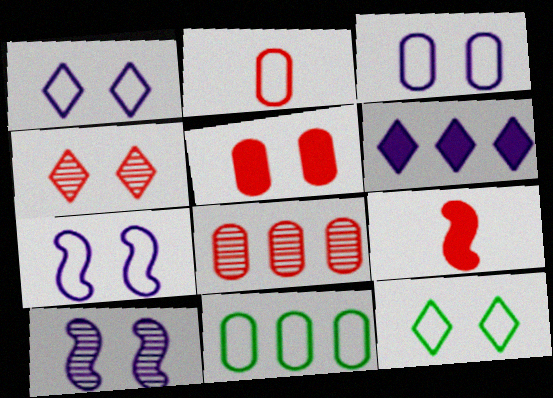[[1, 3, 7], 
[2, 3, 11], 
[2, 5, 8], 
[5, 10, 12]]